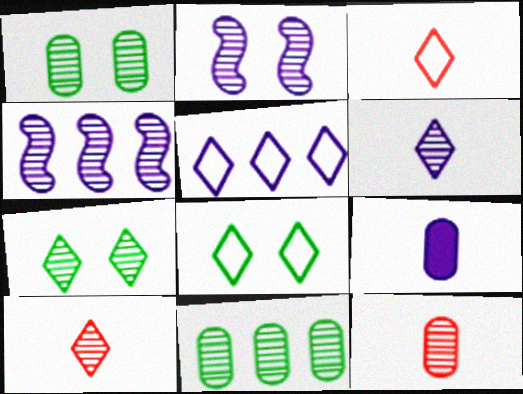[[1, 4, 10], 
[2, 5, 9], 
[2, 10, 11], 
[3, 5, 8], 
[4, 7, 12]]